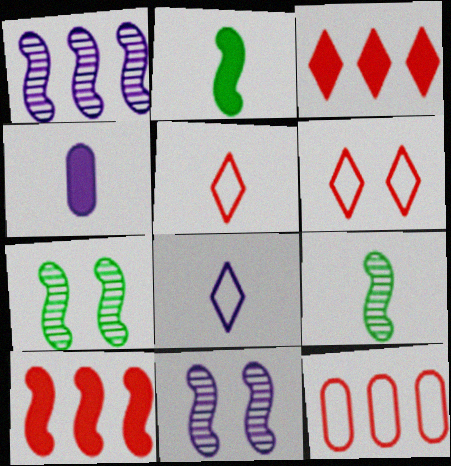[[4, 5, 9]]